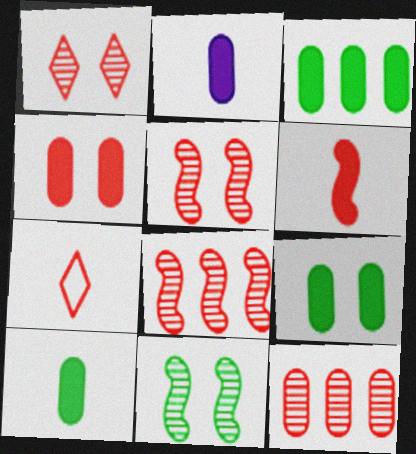[[2, 3, 4], 
[3, 9, 10], 
[4, 7, 8]]